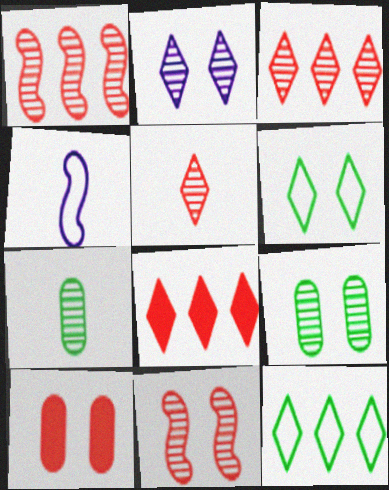[[1, 2, 7], 
[2, 9, 11], 
[4, 8, 9]]